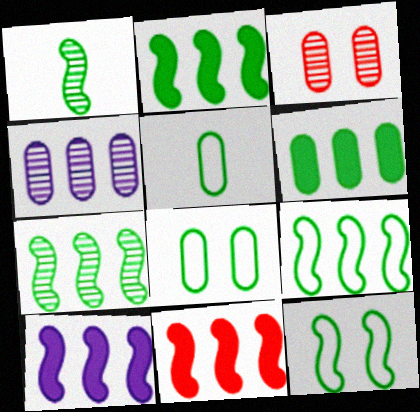[[1, 2, 12], 
[2, 7, 9], 
[2, 10, 11]]